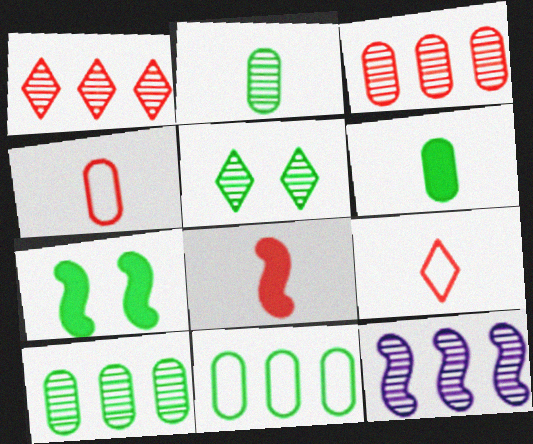[[1, 10, 12]]